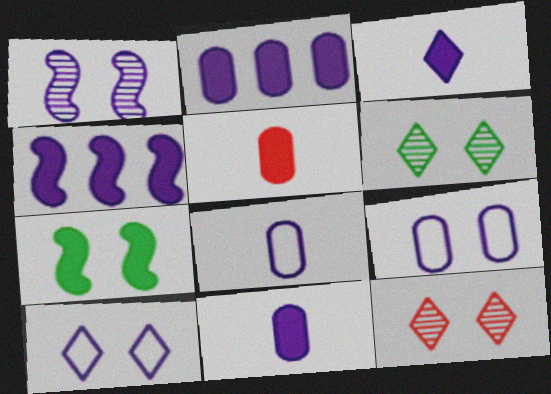[[7, 9, 12]]